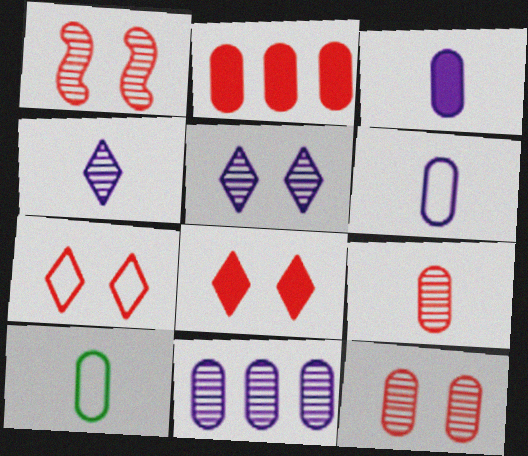[[3, 9, 10]]